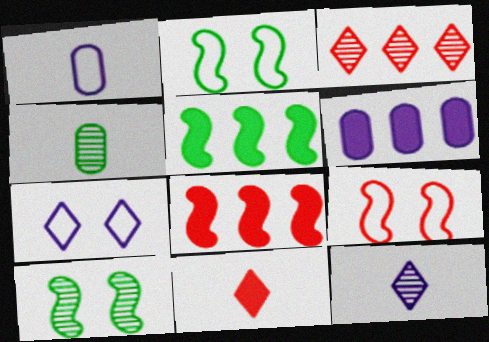[[4, 7, 8]]